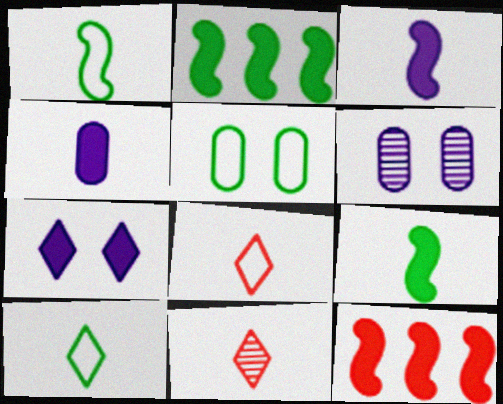[[1, 4, 11], 
[2, 6, 8], 
[6, 10, 12]]